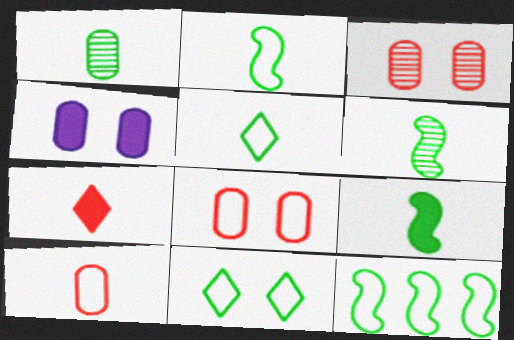[[1, 5, 9], 
[2, 6, 9]]